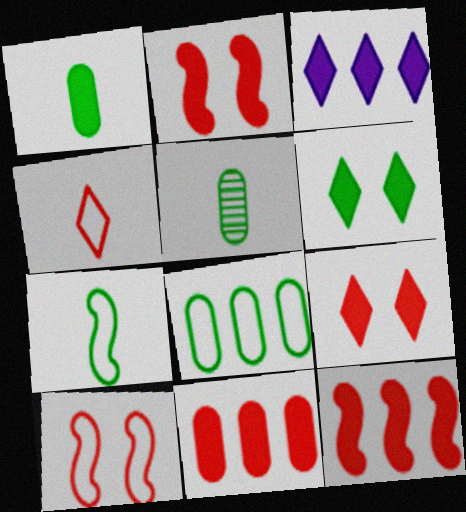[[1, 2, 3], 
[3, 5, 10]]